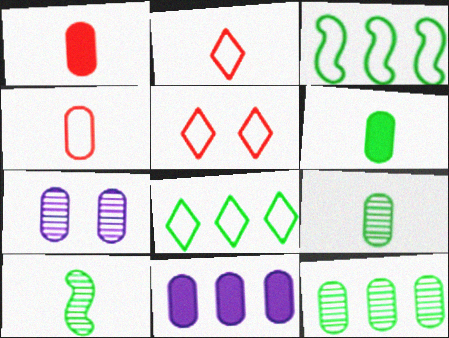[[5, 10, 11]]